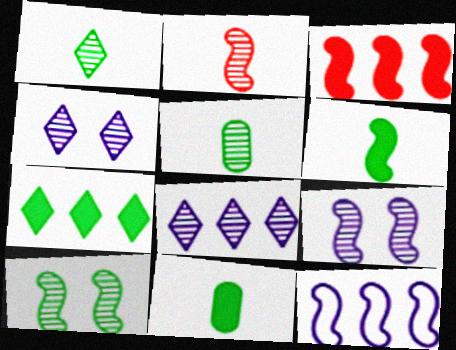[]